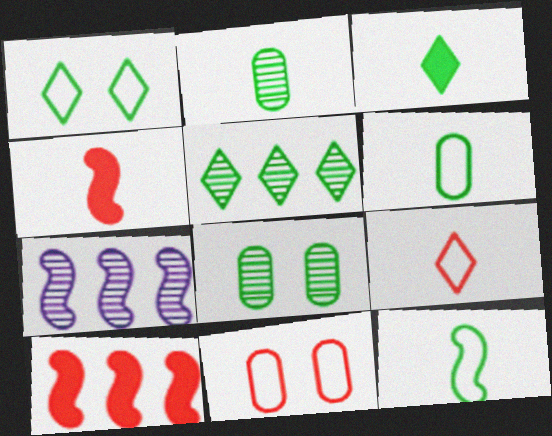[[1, 3, 5], 
[2, 3, 12], 
[3, 7, 11]]